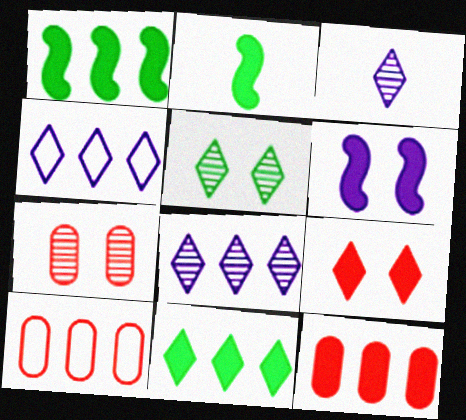[[1, 8, 10], 
[2, 4, 7]]